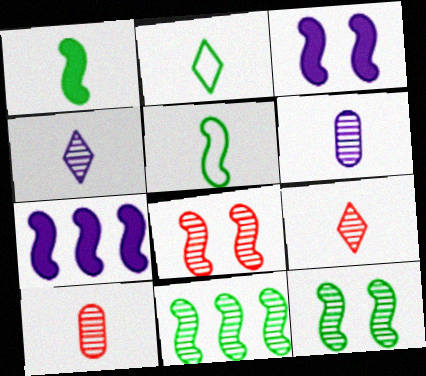[[5, 7, 8]]